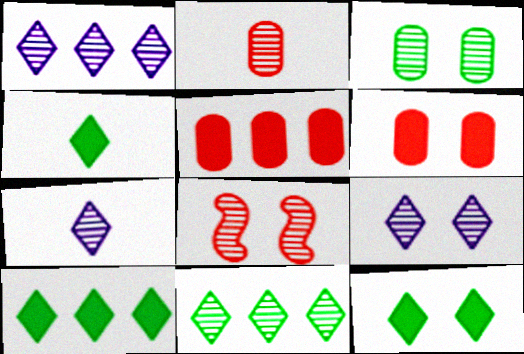[[1, 7, 9], 
[3, 8, 9], 
[4, 10, 12]]